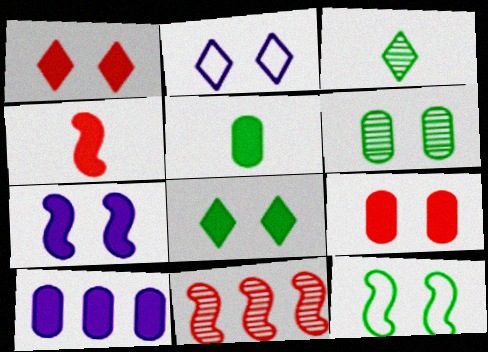[[2, 5, 11], 
[4, 8, 10], 
[5, 9, 10], 
[6, 8, 12], 
[7, 8, 9]]